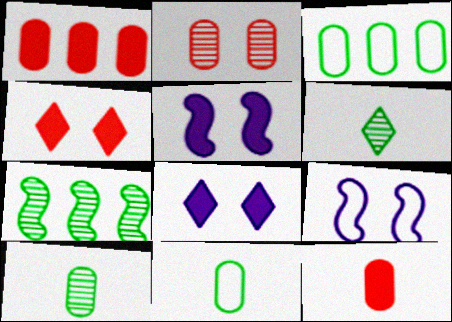[[1, 6, 9]]